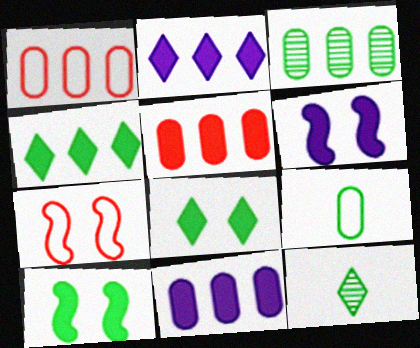[[1, 3, 11], 
[1, 6, 12], 
[7, 11, 12]]